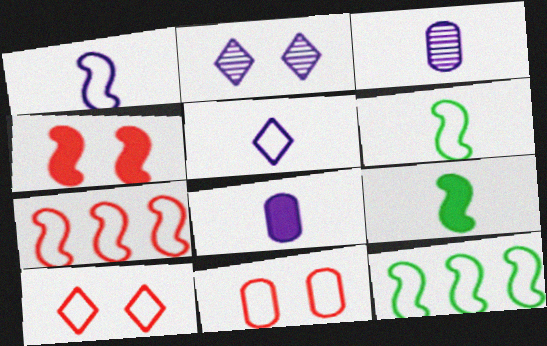[[5, 11, 12]]